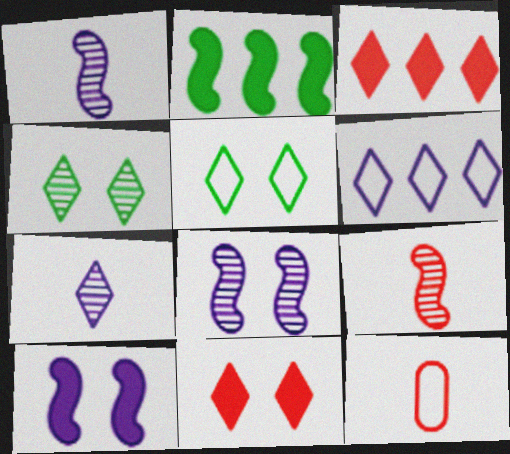[[3, 5, 7]]